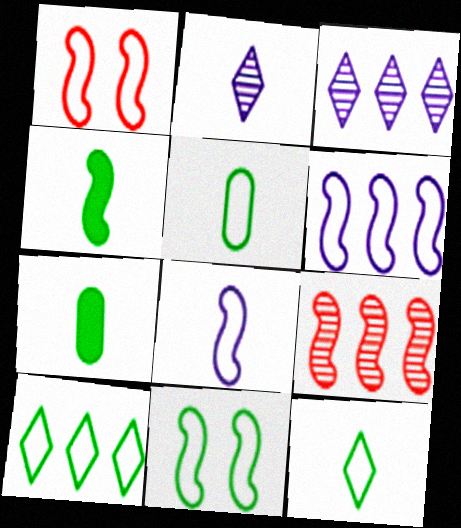[[1, 3, 7], 
[5, 10, 11]]